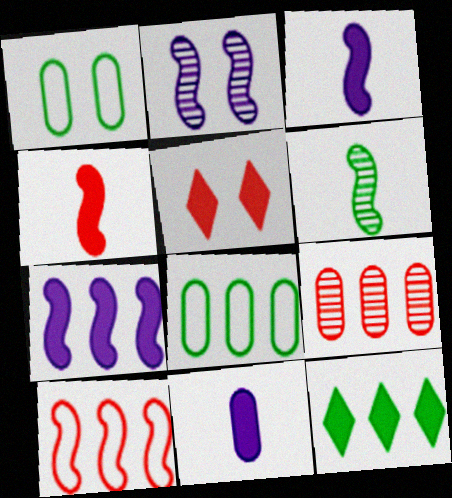[[1, 2, 5], 
[1, 6, 12], 
[1, 9, 11]]